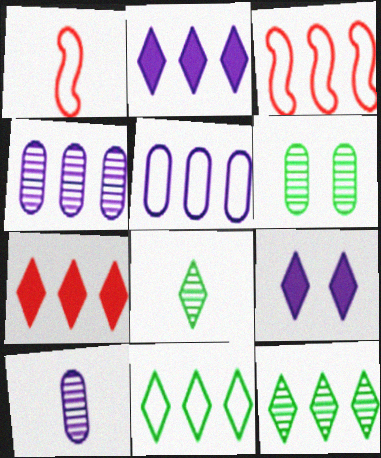[[1, 2, 6], 
[3, 5, 11]]